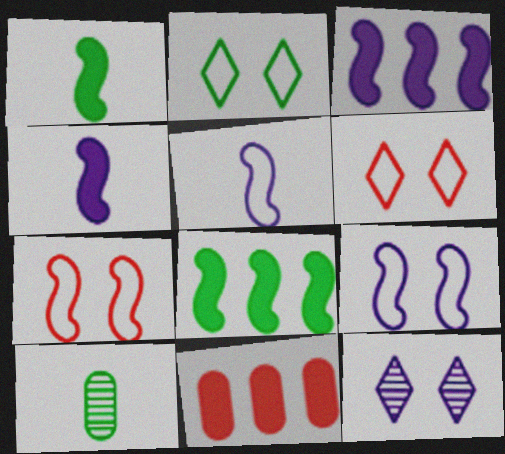[[2, 8, 10], 
[3, 6, 10]]